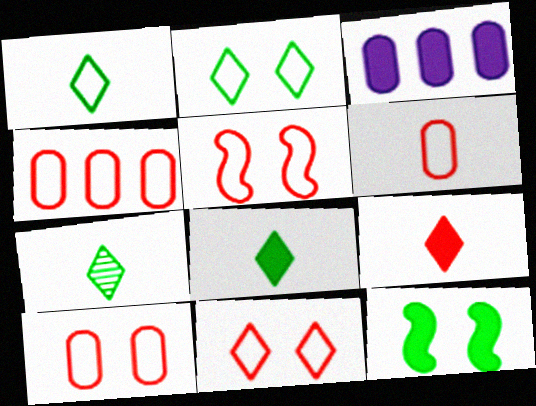[[1, 7, 8], 
[3, 5, 7], 
[3, 9, 12], 
[4, 6, 10], 
[5, 10, 11]]